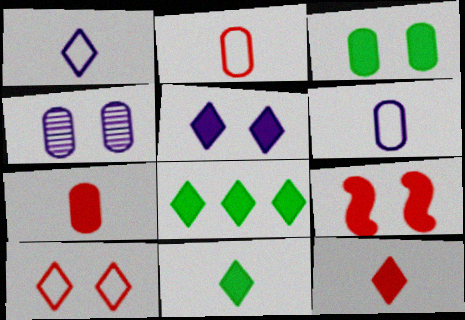[[3, 5, 9], 
[5, 8, 12]]